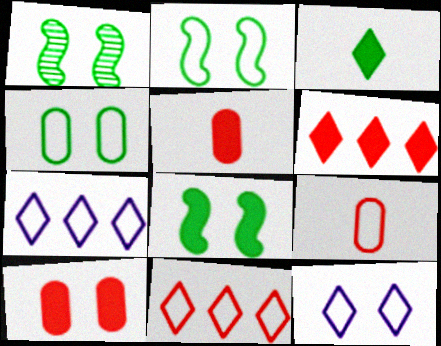[[1, 2, 8], 
[1, 5, 7], 
[1, 10, 12], 
[2, 7, 9]]